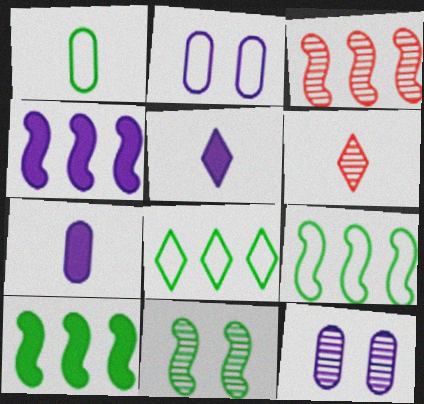[[2, 6, 10], 
[3, 4, 9]]